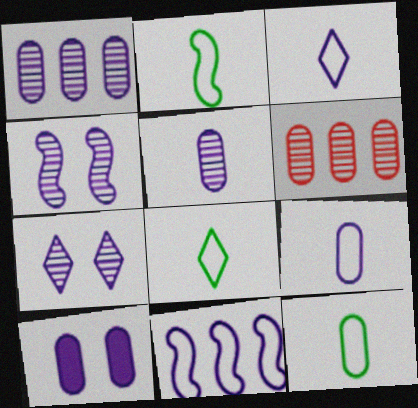[[1, 9, 10], 
[2, 8, 12], 
[6, 10, 12]]